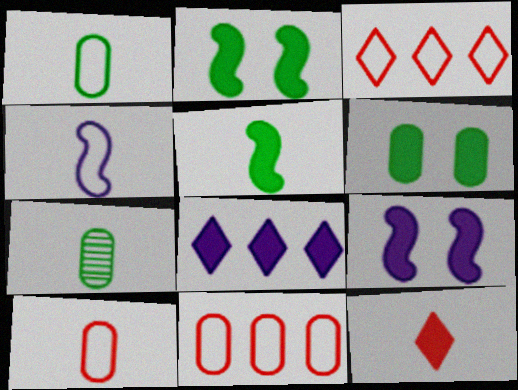[[3, 7, 9], 
[4, 7, 12]]